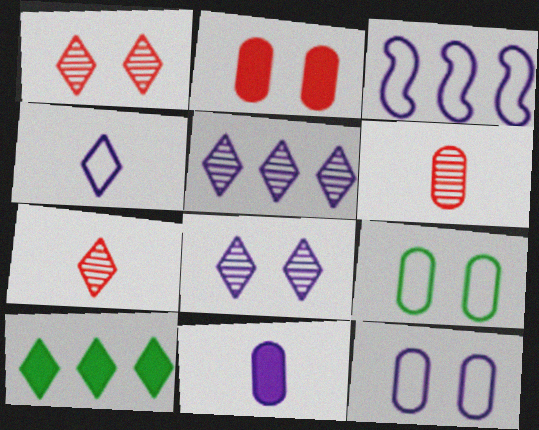[[1, 4, 10], 
[3, 4, 12], 
[3, 8, 11]]